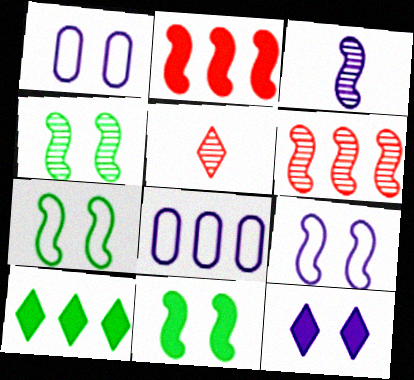[[2, 3, 7], 
[3, 4, 6], 
[3, 8, 12], 
[4, 7, 11], 
[5, 8, 11], 
[6, 8, 10]]